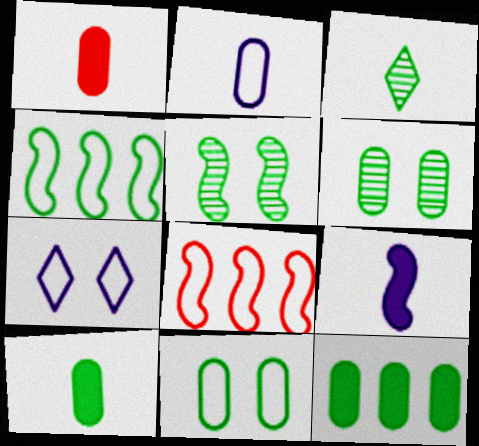[[5, 8, 9]]